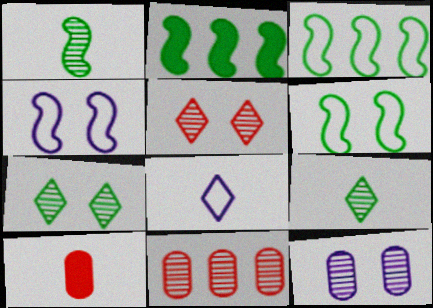[[1, 2, 6], 
[1, 8, 10]]